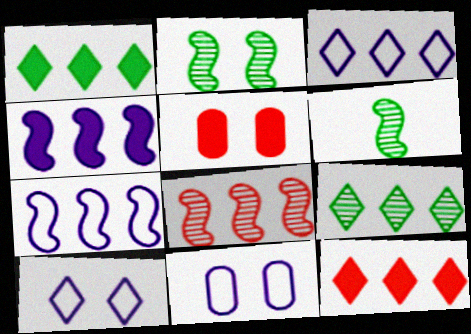[[2, 5, 10], 
[3, 5, 6], 
[3, 9, 12], 
[6, 11, 12]]